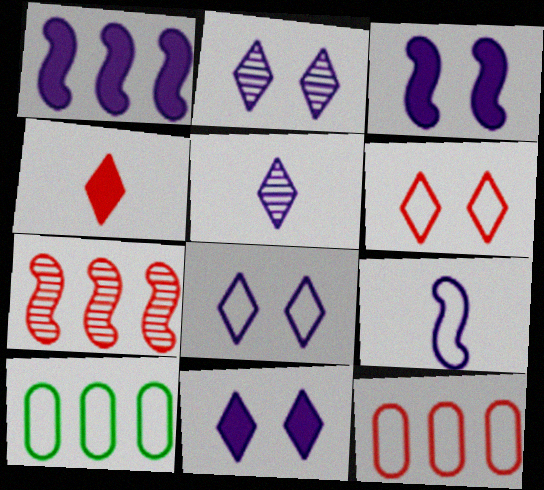[[2, 8, 11], 
[6, 9, 10]]